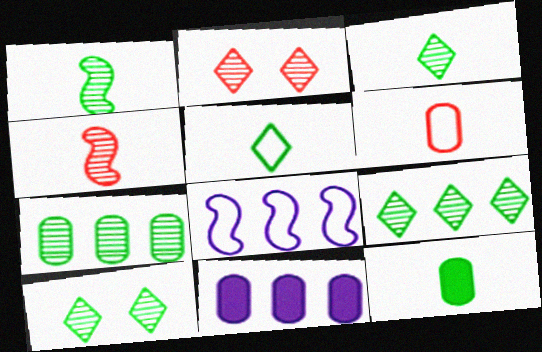[[1, 5, 12], 
[1, 7, 10], 
[2, 8, 12], 
[3, 9, 10]]